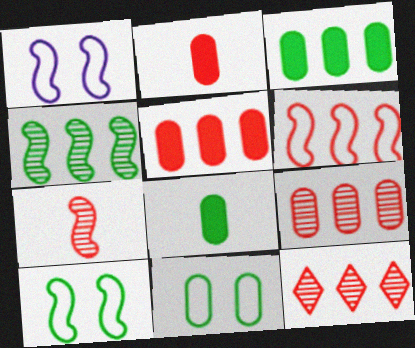[[1, 8, 12], 
[5, 6, 12]]